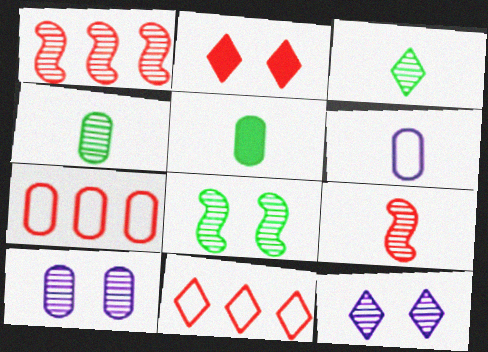[[1, 3, 10], 
[1, 4, 12], 
[2, 7, 9], 
[5, 7, 10]]